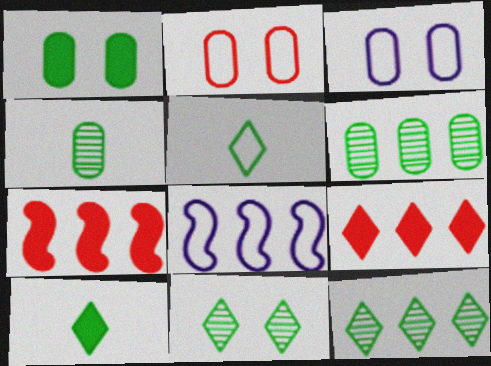[[2, 5, 8], 
[6, 8, 9]]